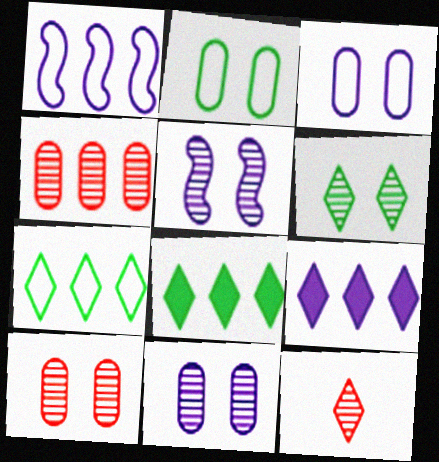[[1, 4, 8], 
[5, 6, 10]]